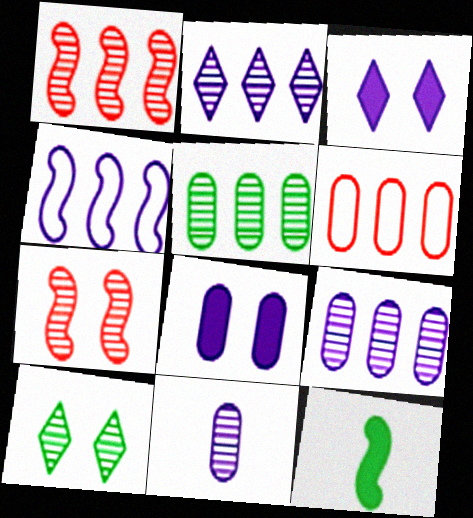[[1, 2, 5], 
[1, 10, 11], 
[3, 4, 11], 
[4, 7, 12]]